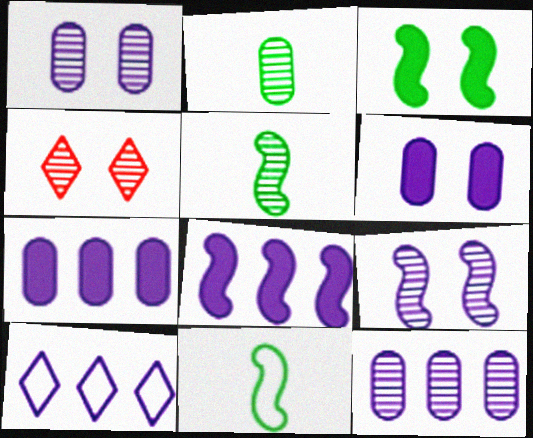[[4, 5, 12], 
[4, 7, 11], 
[8, 10, 12]]